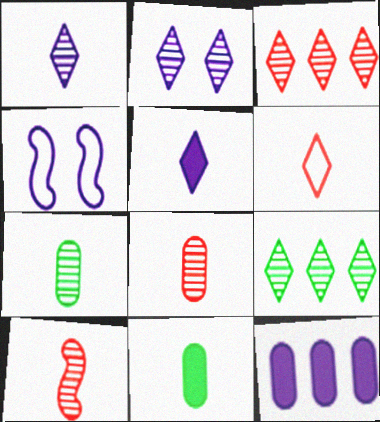[[1, 4, 12], 
[1, 7, 10], 
[3, 4, 11]]